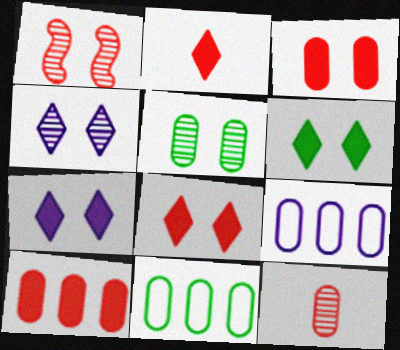[[1, 4, 5], 
[6, 7, 8]]